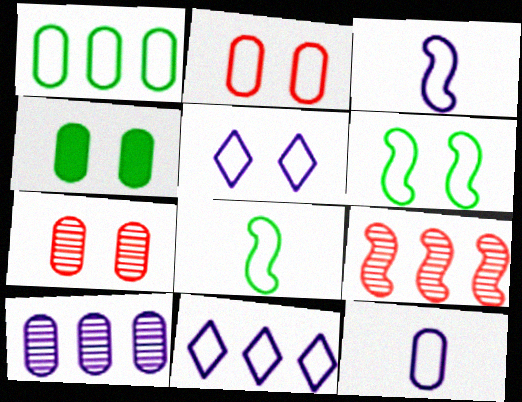[[1, 2, 12], 
[2, 5, 6], 
[2, 8, 11]]